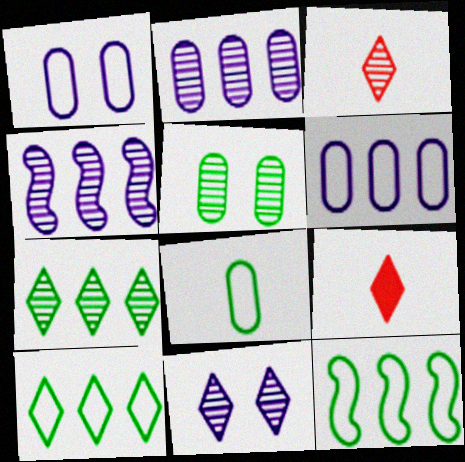[[3, 4, 5], 
[3, 7, 11], 
[9, 10, 11]]